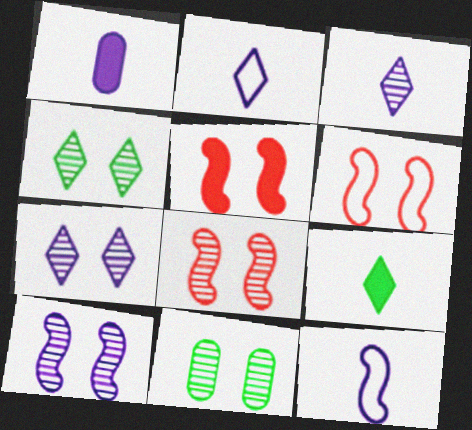[[1, 3, 12], 
[5, 6, 8], 
[7, 8, 11]]